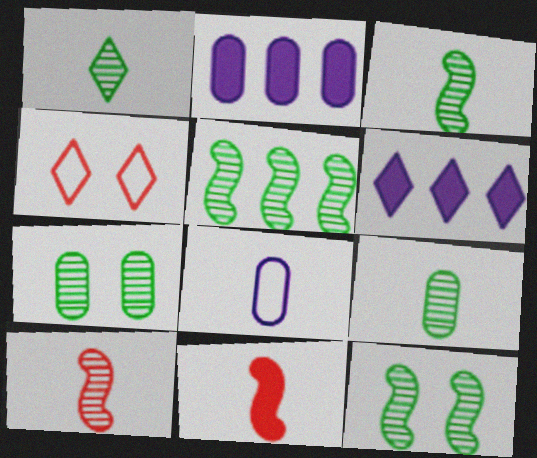[[1, 3, 9], 
[1, 4, 6], 
[1, 5, 7], 
[1, 8, 11], 
[2, 3, 4], 
[3, 5, 12]]